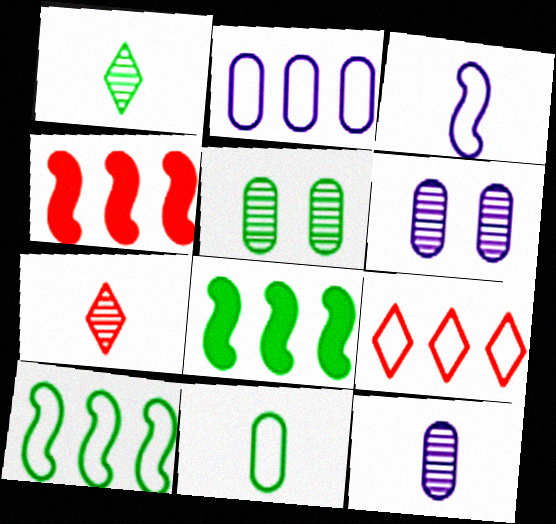[[2, 9, 10]]